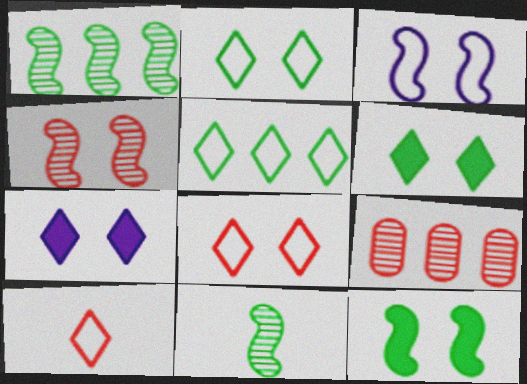[[3, 4, 12]]